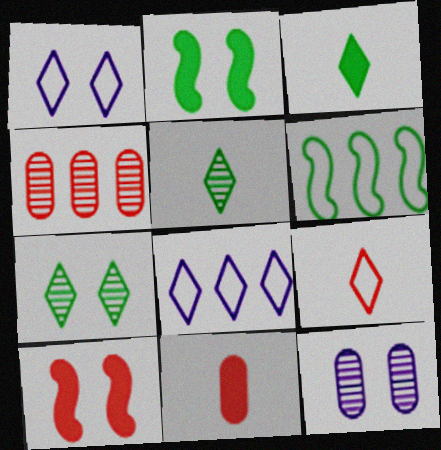[[4, 9, 10]]